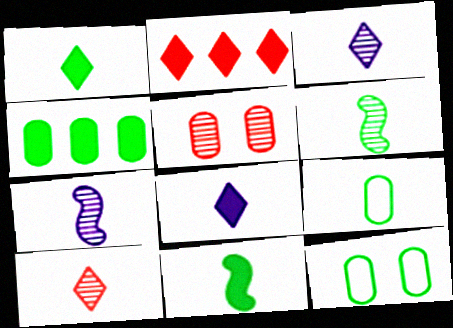[[1, 6, 9], 
[2, 7, 12]]